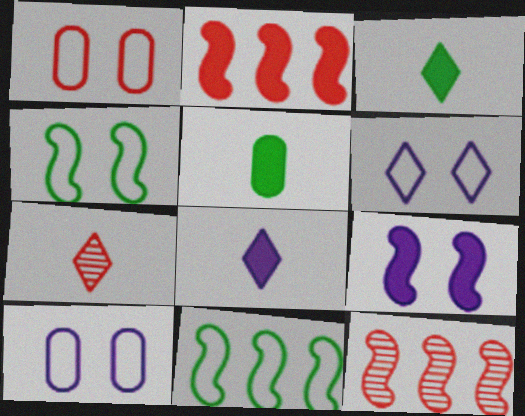[[1, 2, 7], 
[1, 4, 6], 
[3, 10, 12], 
[5, 6, 12]]